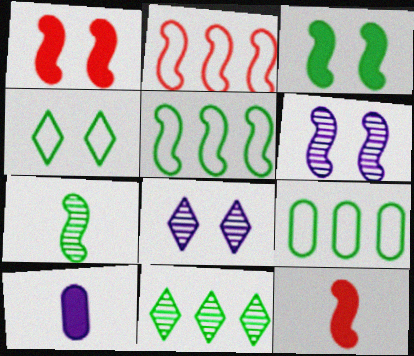[[3, 5, 7], 
[5, 6, 12], 
[8, 9, 12]]